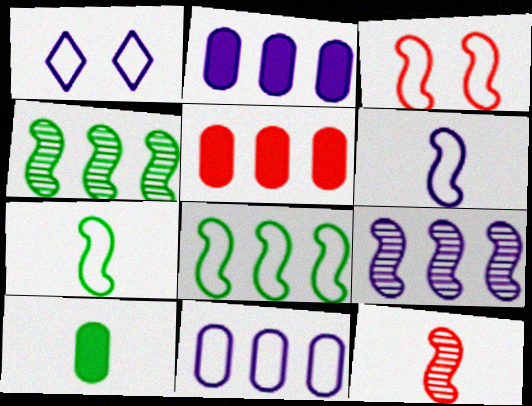[[1, 6, 11], 
[3, 6, 8]]